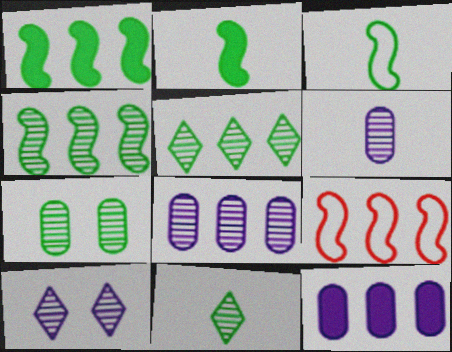[[4, 7, 11], 
[5, 9, 12]]